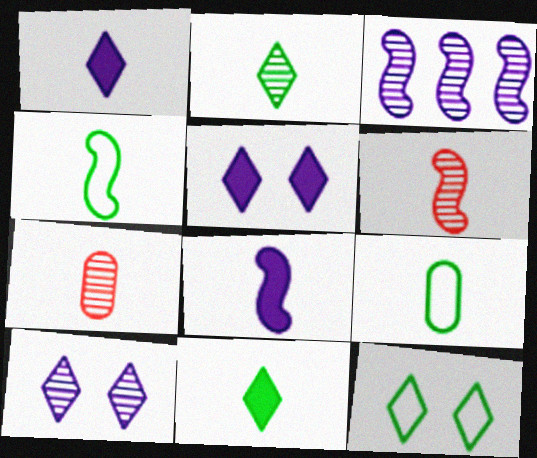[[1, 4, 7], 
[1, 6, 9], 
[4, 6, 8]]